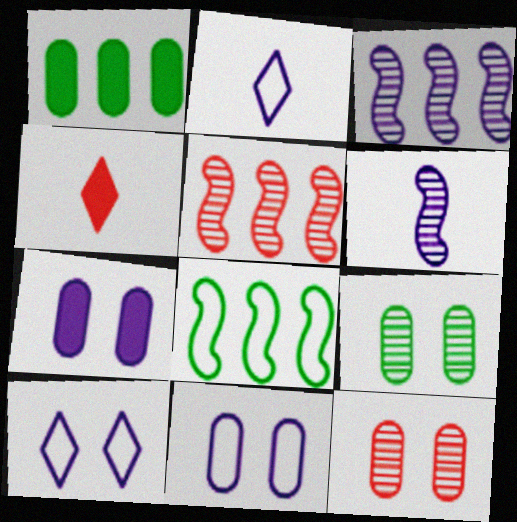[[2, 3, 7]]